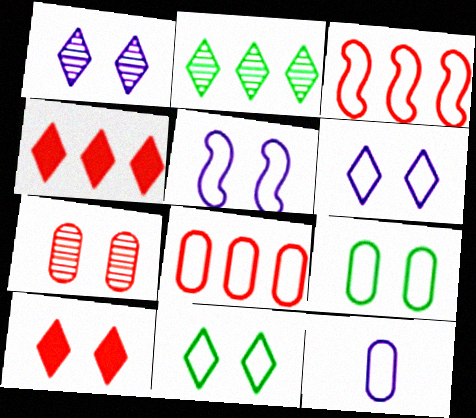[[1, 10, 11], 
[3, 11, 12], 
[8, 9, 12]]